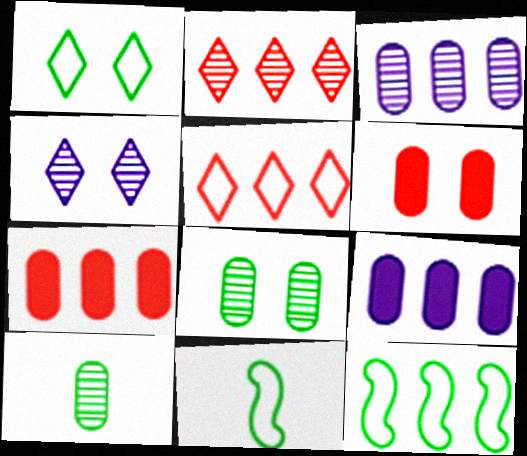[[2, 9, 12], 
[4, 7, 11]]